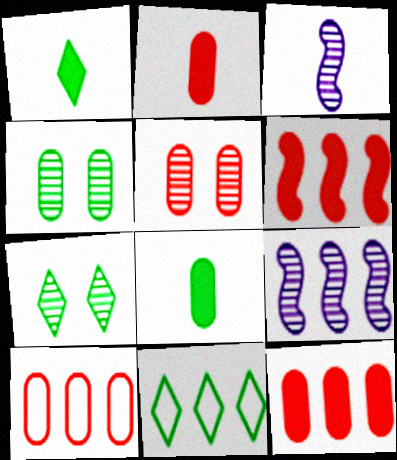[[1, 7, 11], 
[2, 5, 10], 
[9, 11, 12]]